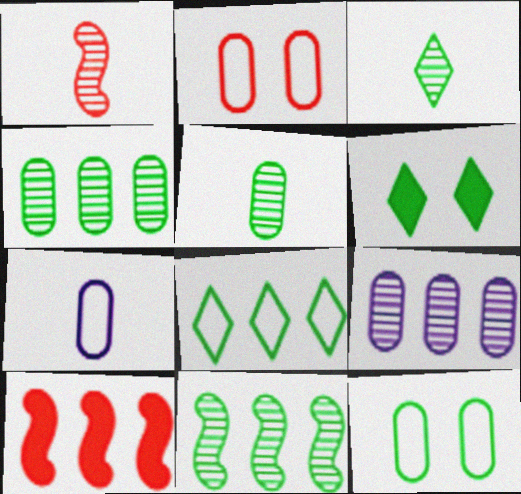[[3, 6, 8], 
[8, 9, 10]]